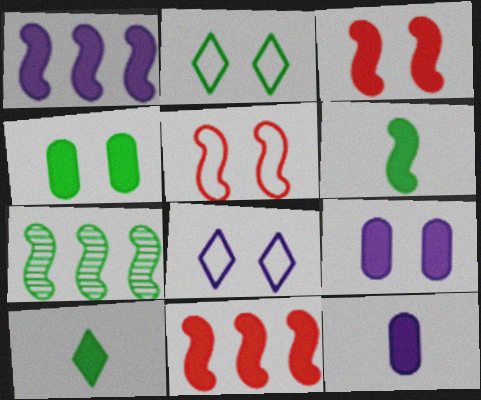[[1, 3, 6], 
[9, 10, 11]]